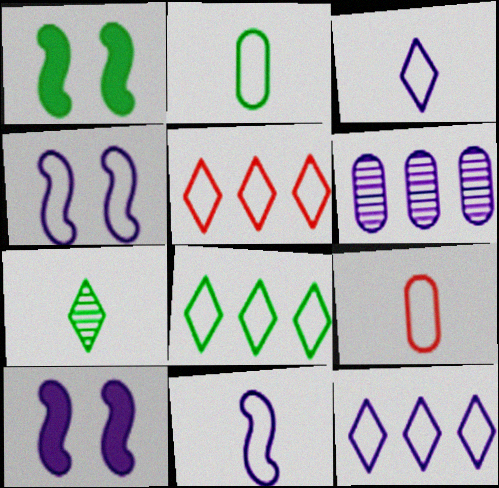[[2, 4, 5], 
[3, 6, 10], 
[4, 8, 9], 
[5, 8, 12]]